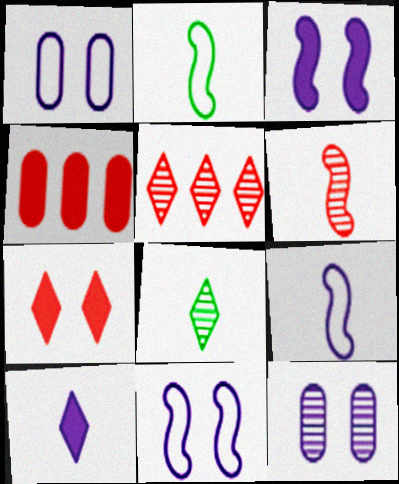[[4, 8, 11]]